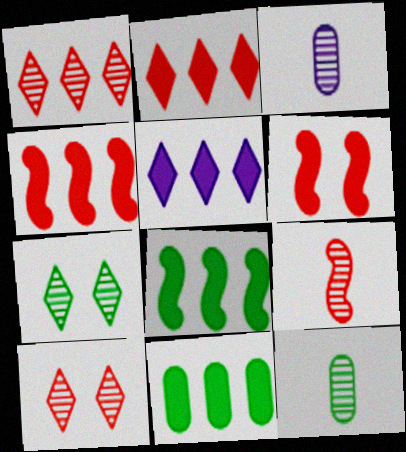[[4, 5, 11]]